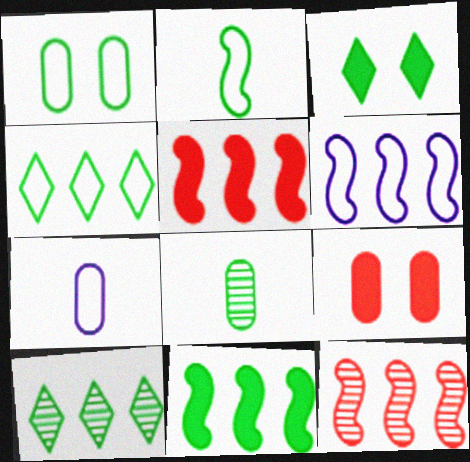[[1, 2, 4], 
[3, 7, 12], 
[6, 11, 12]]